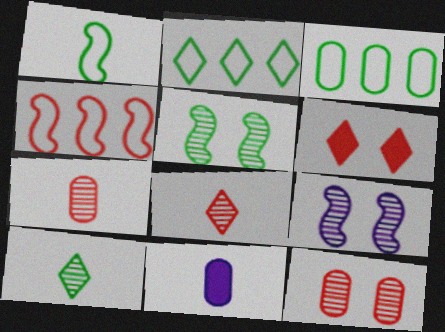[[1, 8, 11], 
[3, 11, 12], 
[4, 6, 7]]